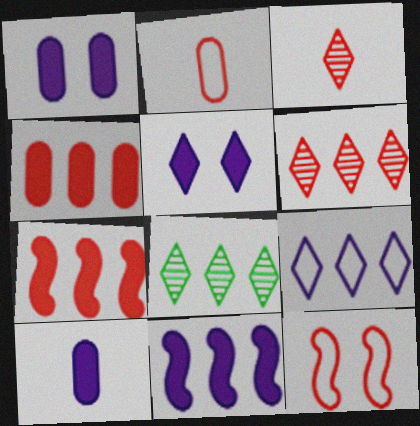[[3, 4, 12], 
[5, 10, 11], 
[8, 10, 12]]